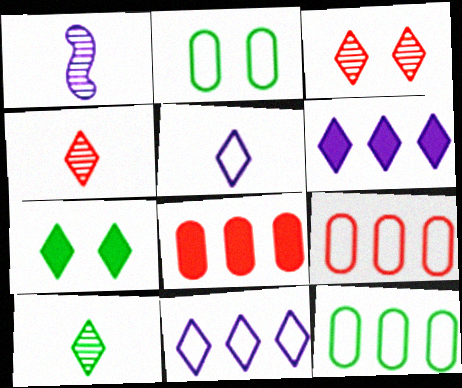[[1, 7, 9], 
[4, 7, 11]]